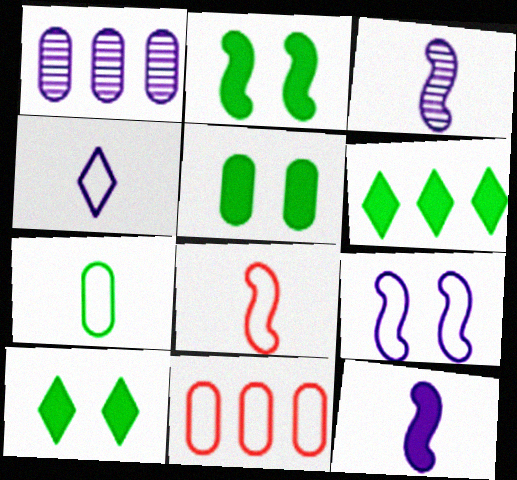[[1, 8, 10], 
[2, 5, 10], 
[3, 10, 11], 
[4, 7, 8]]